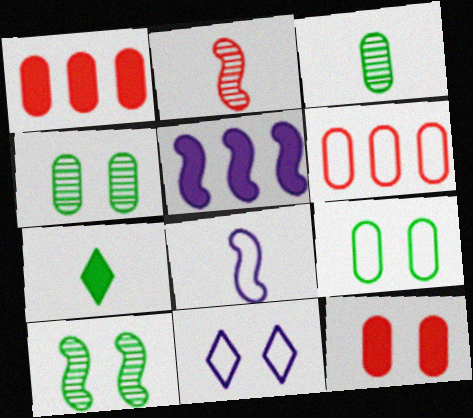[[5, 7, 12], 
[10, 11, 12]]